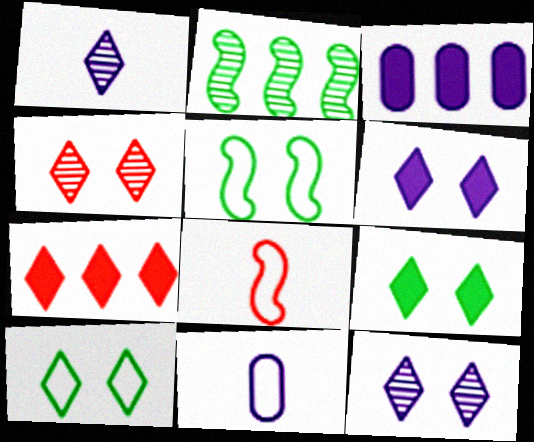[[1, 7, 10], 
[4, 6, 10]]